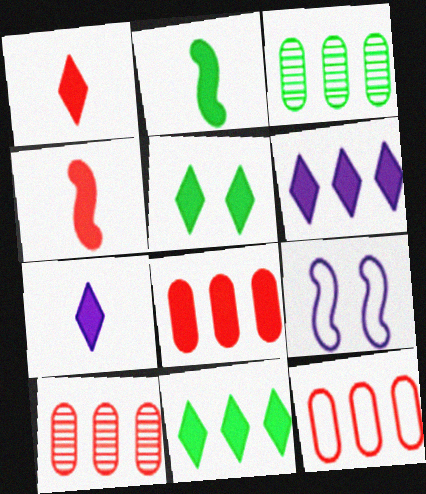[[1, 3, 9], 
[1, 5, 6], 
[8, 10, 12]]